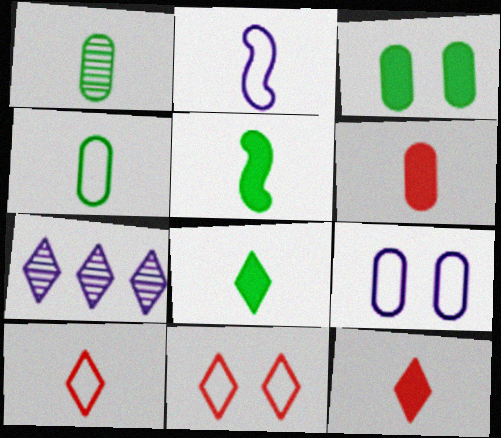[[1, 2, 12], 
[2, 4, 10], 
[7, 8, 11]]